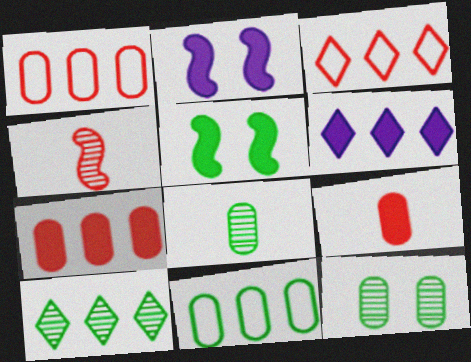[[2, 3, 8], 
[3, 6, 10], 
[5, 6, 9]]